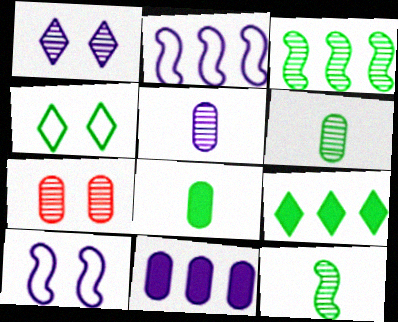[[3, 4, 8]]